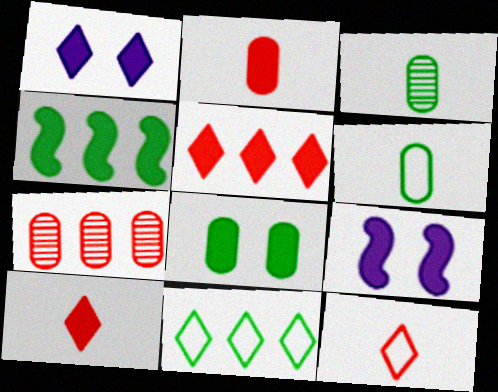[[1, 2, 4]]